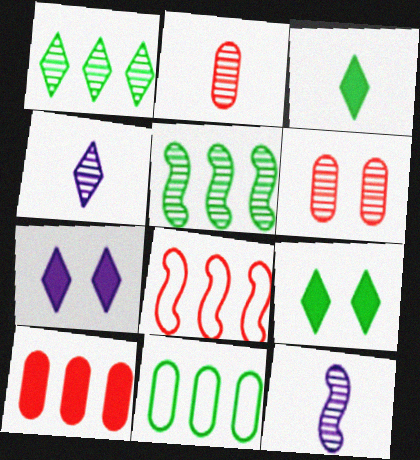[[1, 6, 12], 
[4, 5, 6]]